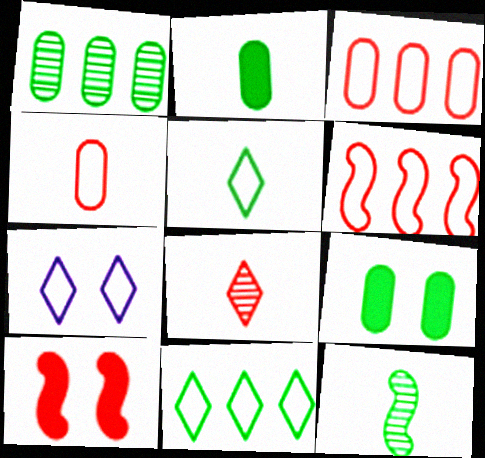[[2, 5, 12], 
[3, 8, 10], 
[9, 11, 12]]